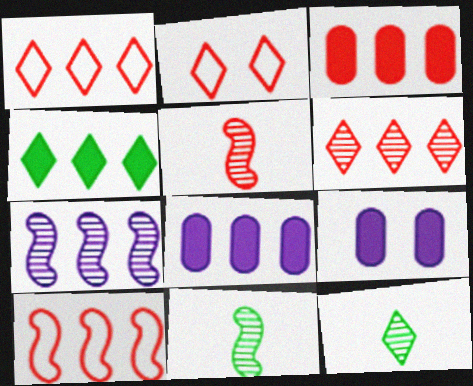[[1, 9, 11], 
[2, 3, 5], 
[2, 8, 11], 
[3, 6, 10], 
[9, 10, 12]]